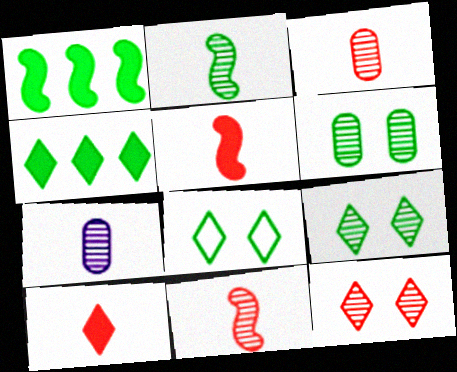[]